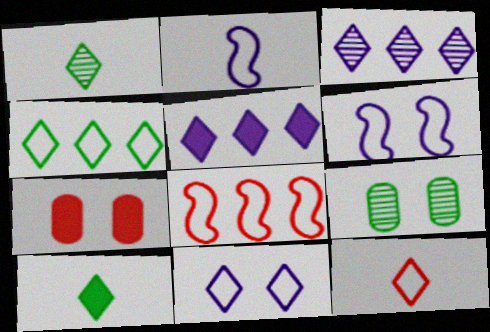[[4, 11, 12]]